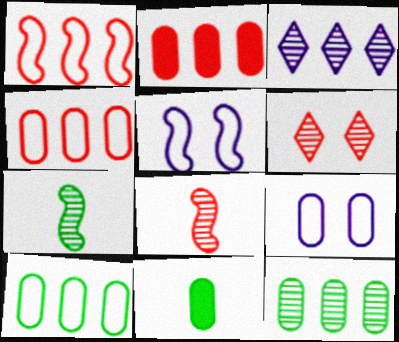[]